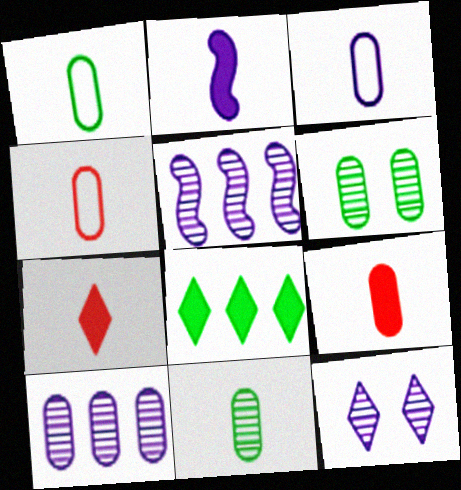[[1, 3, 4], 
[3, 9, 11]]